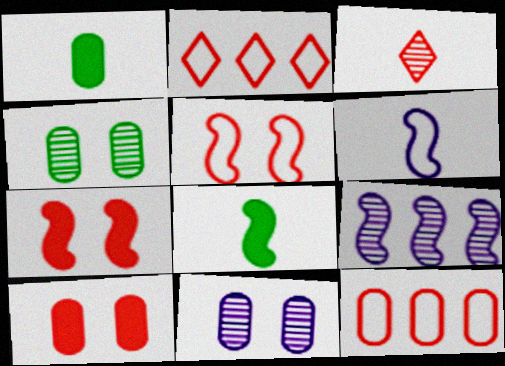[[1, 3, 6], 
[1, 11, 12], 
[2, 8, 11], 
[3, 4, 9], 
[3, 7, 12], 
[5, 8, 9]]